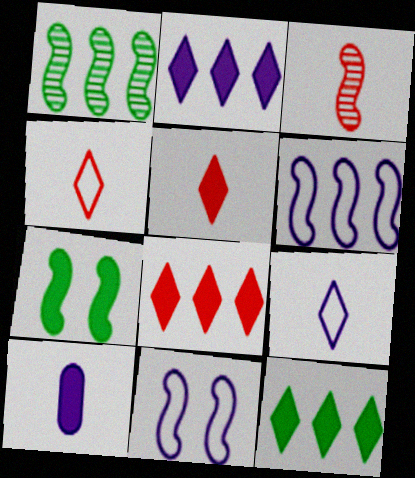[[2, 8, 12], 
[3, 6, 7], 
[7, 8, 10]]